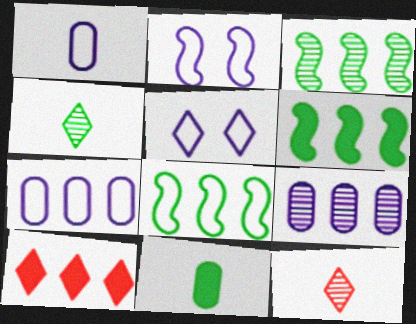[[3, 6, 8], 
[3, 7, 10], 
[4, 5, 10], 
[8, 9, 10]]